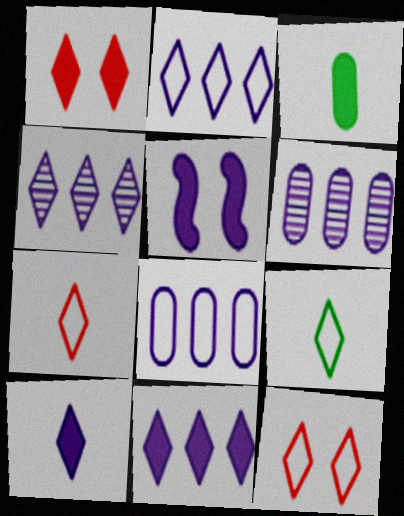[[1, 4, 9], 
[2, 4, 11], 
[2, 9, 12]]